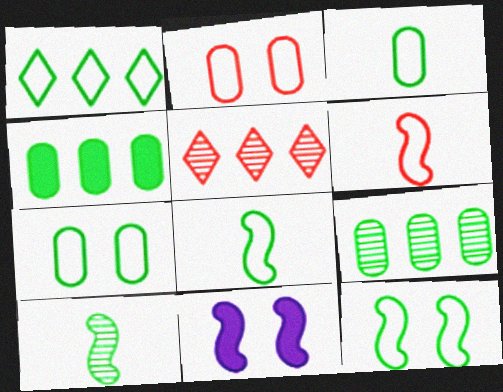[[1, 3, 12], 
[1, 7, 8], 
[3, 5, 11]]